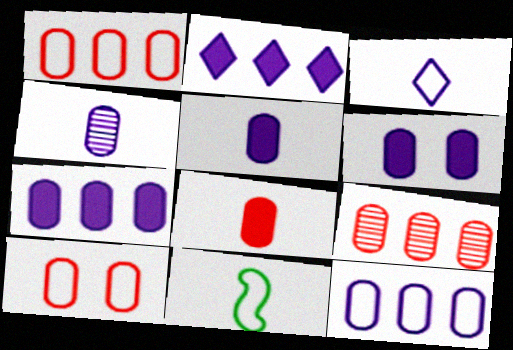[[4, 6, 12], 
[5, 6, 7], 
[8, 9, 10]]